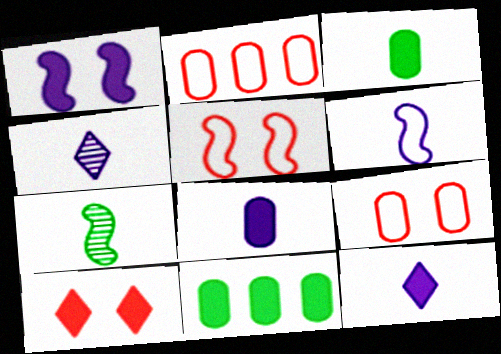[[4, 5, 11], 
[4, 6, 8]]